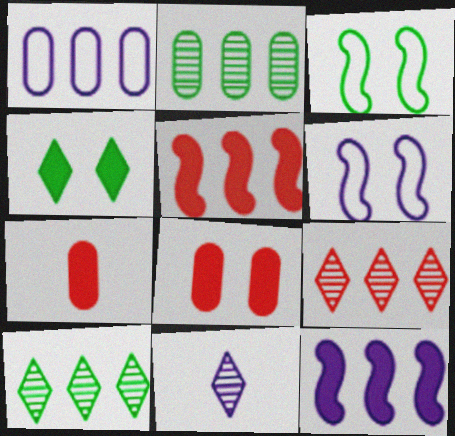[[1, 5, 10], 
[4, 7, 12], 
[6, 7, 10]]